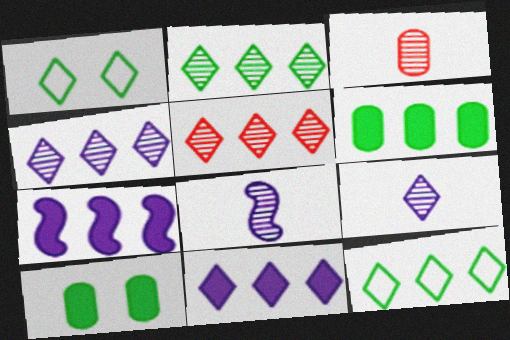[[1, 3, 7], 
[2, 4, 5], 
[5, 11, 12]]